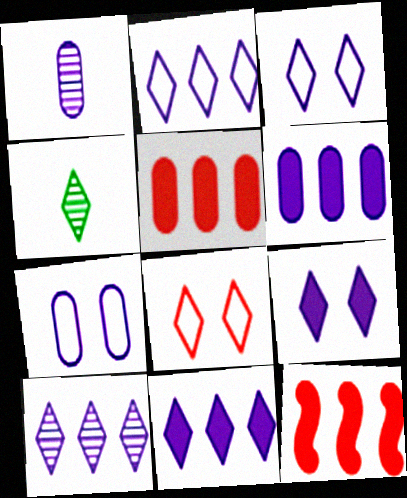[[1, 6, 7], 
[2, 10, 11], 
[4, 7, 12], 
[4, 8, 11]]